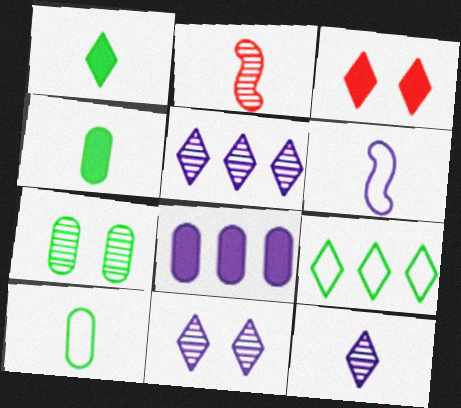[[2, 5, 7], 
[3, 9, 12], 
[5, 11, 12], 
[6, 8, 11]]